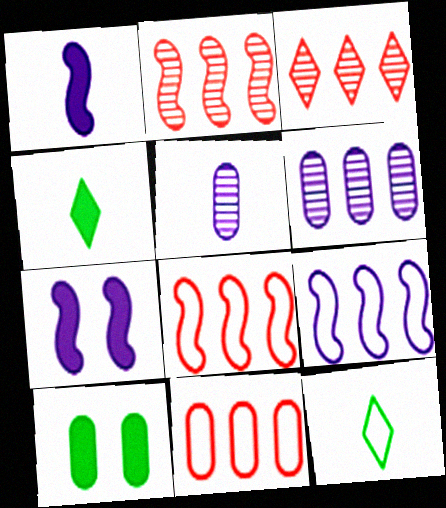[[5, 10, 11]]